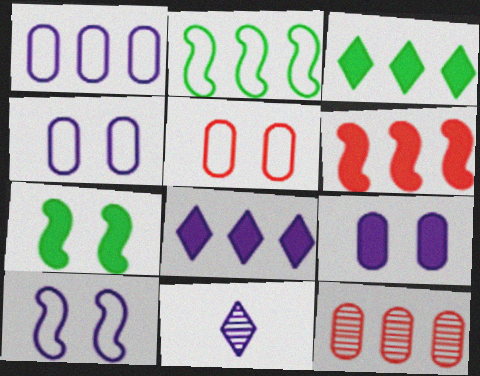[[2, 8, 12]]